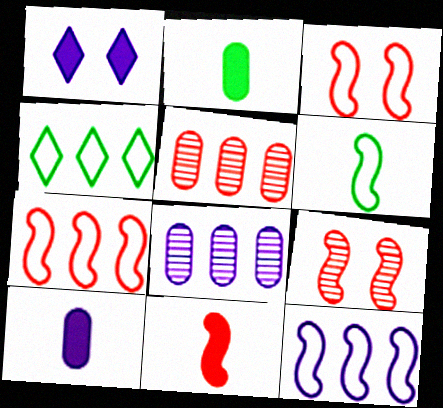[[1, 5, 6], 
[3, 6, 12], 
[4, 9, 10], 
[7, 9, 11]]